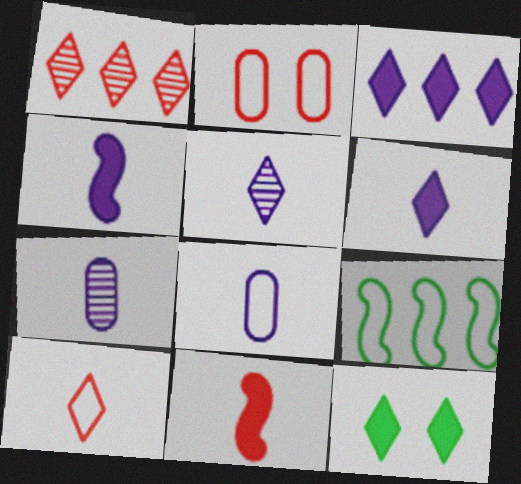[[1, 2, 11], 
[4, 5, 8]]